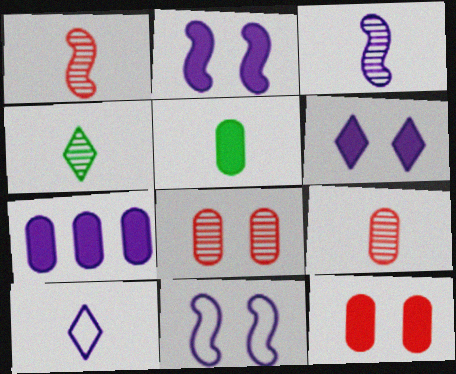[[1, 5, 10], 
[3, 4, 9], 
[5, 7, 12]]